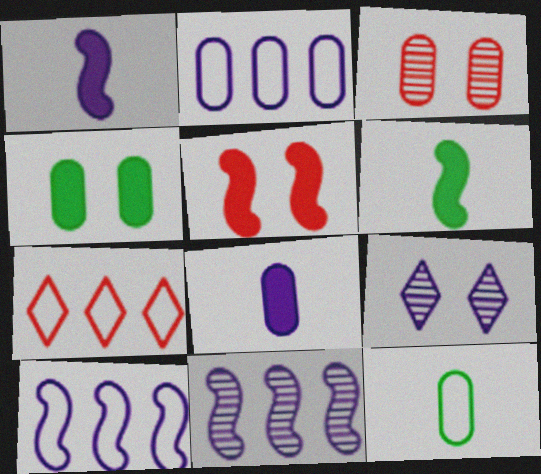[[1, 2, 9], 
[8, 9, 10]]